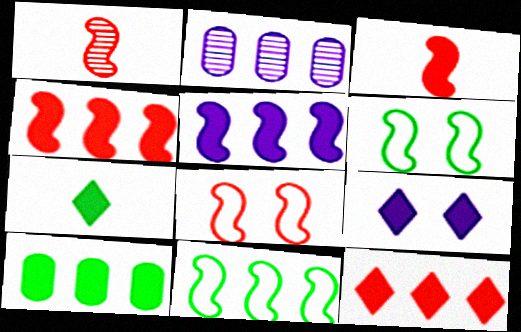[[1, 4, 8], 
[1, 5, 6], 
[2, 7, 8], 
[2, 11, 12], 
[3, 9, 10], 
[5, 10, 12], 
[7, 9, 12]]